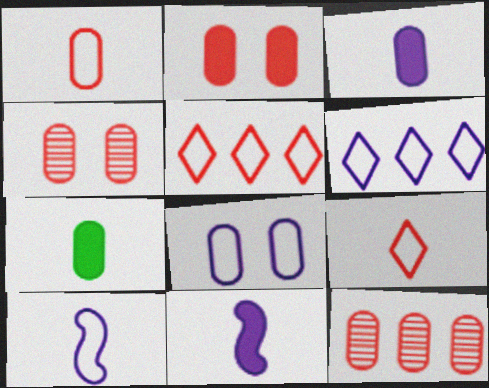[[1, 2, 12], 
[6, 8, 10], 
[7, 8, 12]]